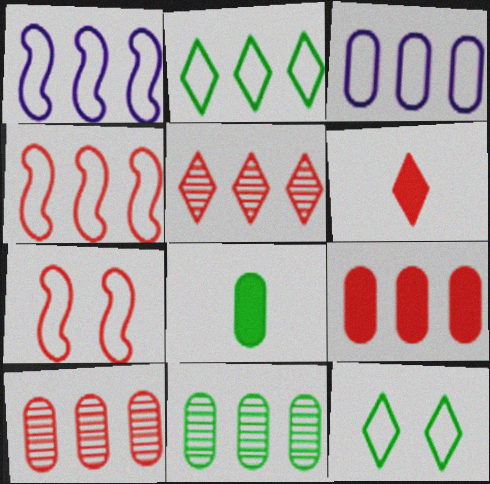[[2, 3, 4], 
[3, 9, 11], 
[4, 5, 9], 
[6, 7, 10]]